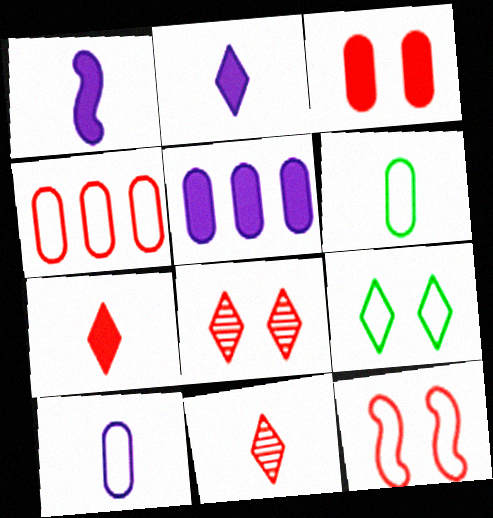[[1, 6, 11], 
[3, 8, 12]]